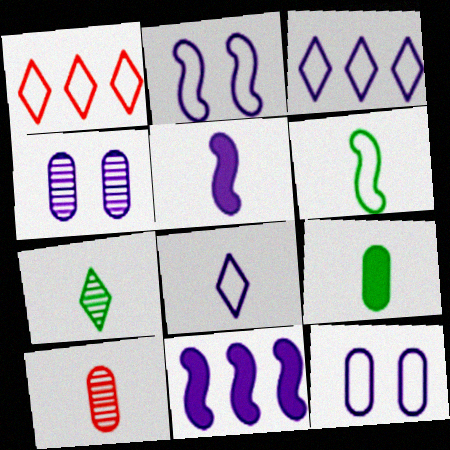[[1, 6, 12], 
[3, 4, 5], 
[4, 8, 11], 
[6, 7, 9]]